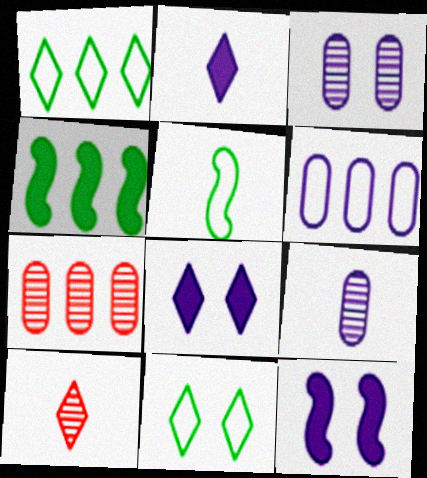[[1, 8, 10], 
[5, 7, 8]]